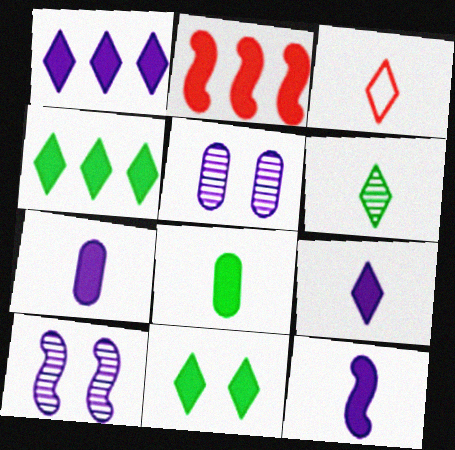[[2, 7, 11], 
[3, 6, 9], 
[7, 9, 12]]